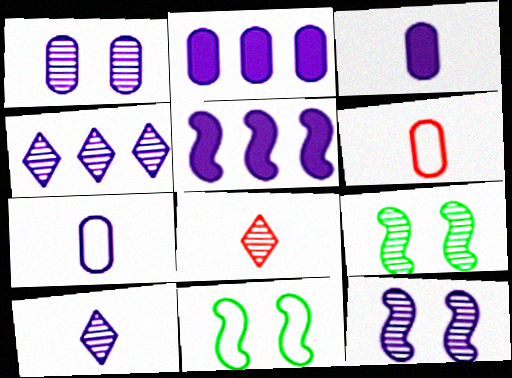[[1, 2, 7], 
[2, 8, 11]]